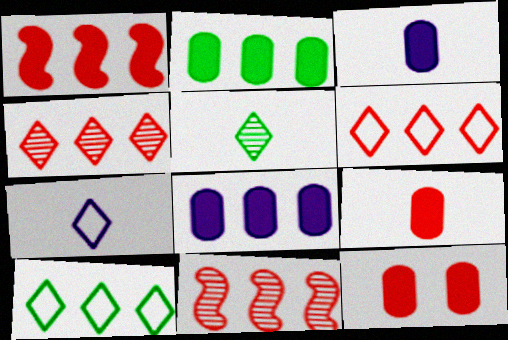[[2, 3, 12], 
[8, 10, 11]]